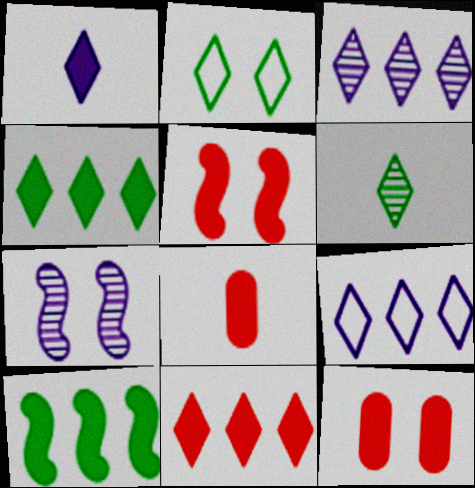[[1, 10, 12], 
[2, 4, 6], 
[2, 7, 12], 
[5, 8, 11]]